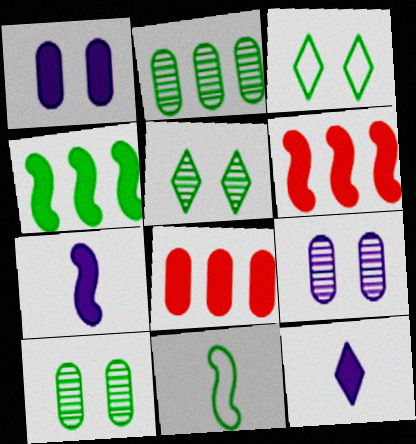[]